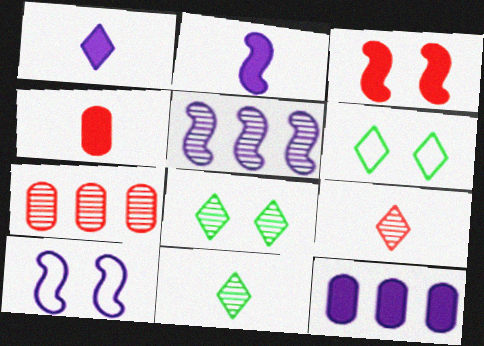[[2, 5, 10], 
[2, 6, 7], 
[4, 5, 6]]